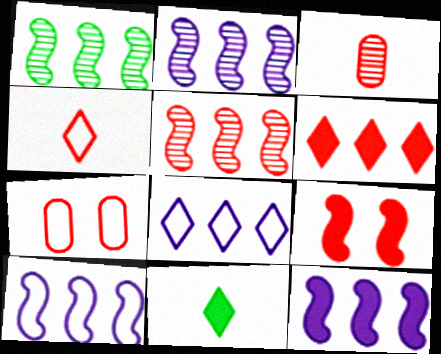[[1, 2, 5], 
[2, 7, 11], 
[2, 10, 12]]